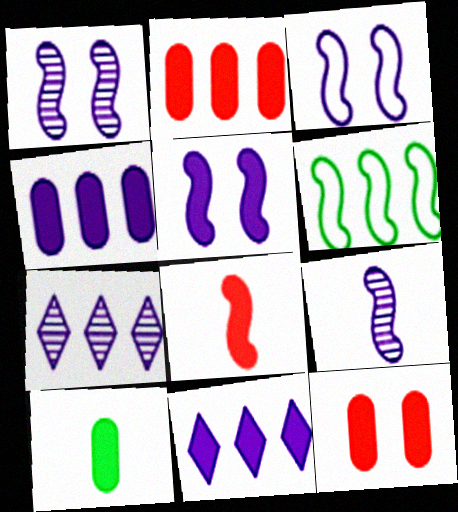[[1, 3, 5], 
[1, 6, 8], 
[2, 6, 7], 
[4, 10, 12]]